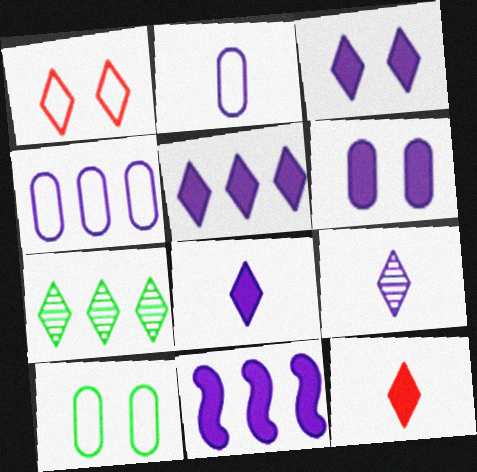[[1, 7, 8], 
[3, 5, 8], 
[6, 8, 11]]